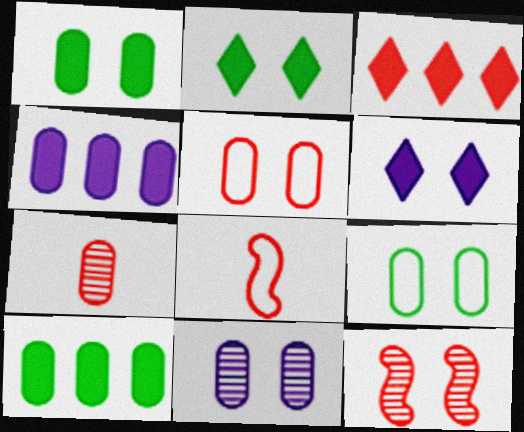[[1, 5, 11], 
[4, 7, 9], 
[6, 9, 12]]